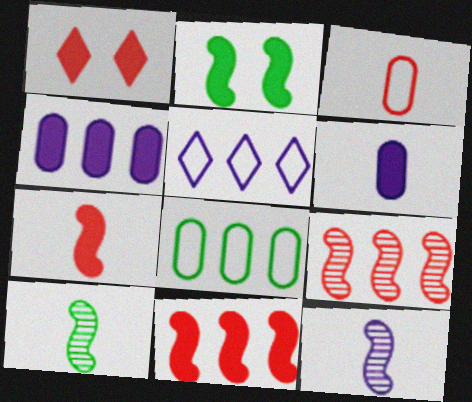[[1, 3, 9], 
[1, 8, 12]]